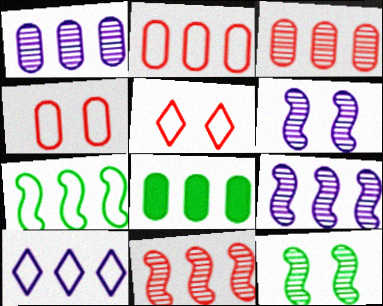[[1, 2, 8], 
[2, 7, 10], 
[8, 10, 11]]